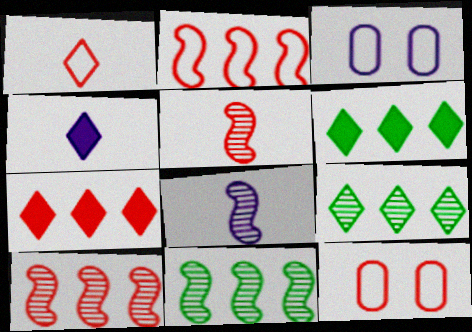[[1, 2, 12], 
[3, 5, 6], 
[4, 11, 12], 
[5, 7, 12], 
[6, 8, 12]]